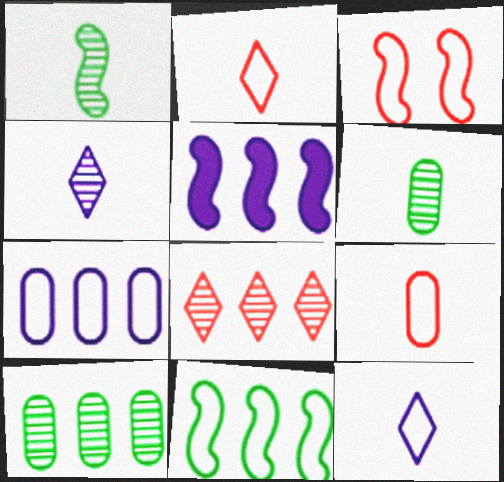[[1, 3, 5]]